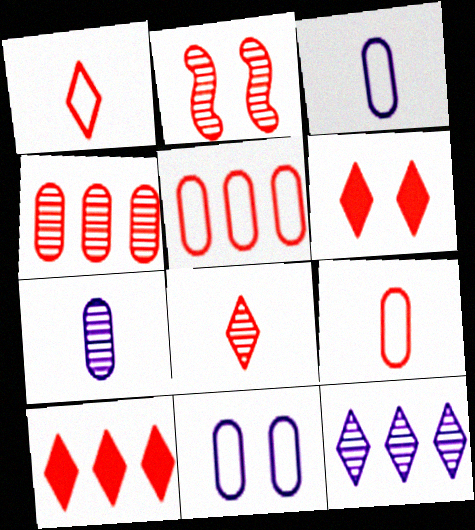[[2, 4, 8], 
[2, 9, 10]]